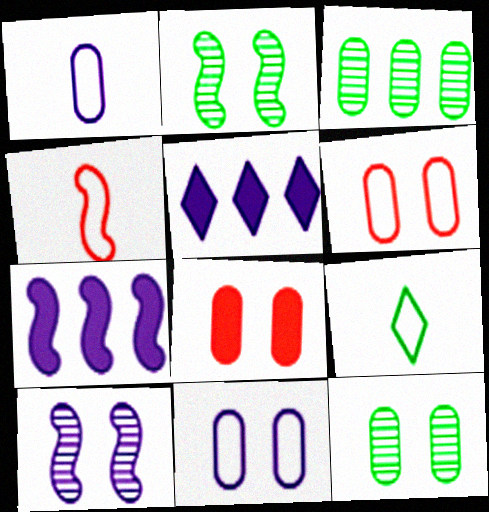[[1, 3, 8], 
[1, 4, 9], 
[1, 5, 10], 
[2, 4, 7], 
[4, 5, 12], 
[8, 11, 12]]